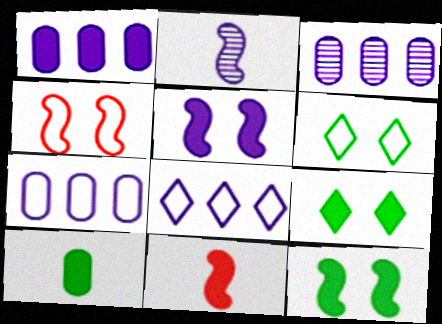[[1, 3, 7], 
[1, 9, 11], 
[3, 6, 11]]